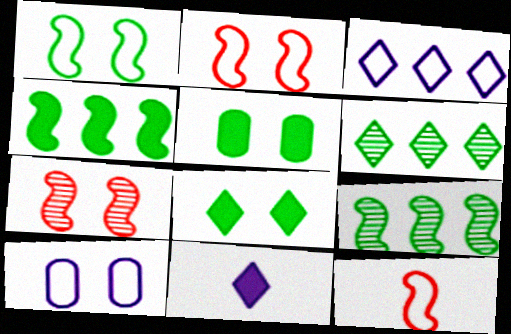[[7, 8, 10]]